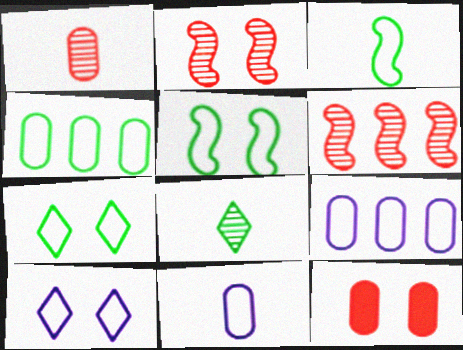[[3, 4, 7]]